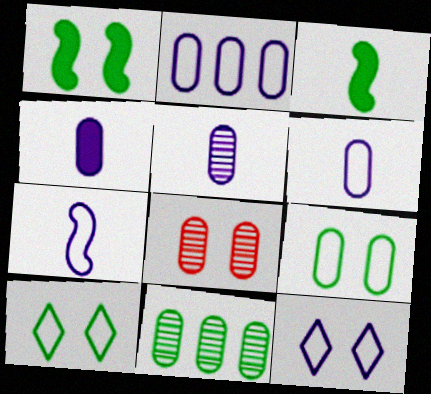[[1, 8, 12], 
[2, 7, 12], 
[3, 10, 11], 
[4, 5, 6], 
[5, 8, 11]]